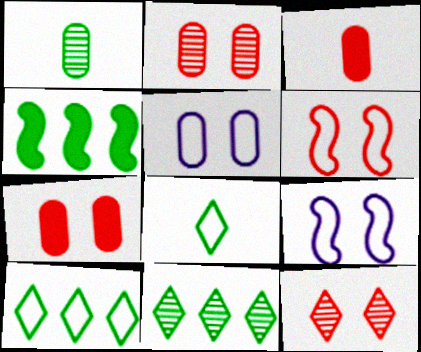[[3, 9, 11], 
[6, 7, 12]]